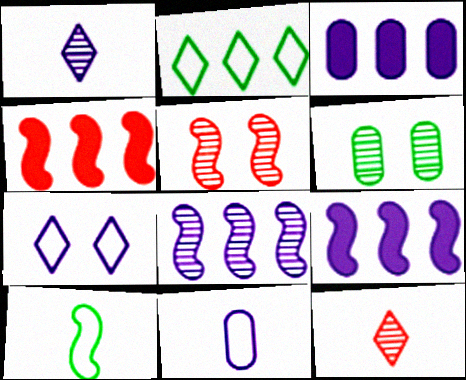[[5, 9, 10], 
[6, 8, 12]]